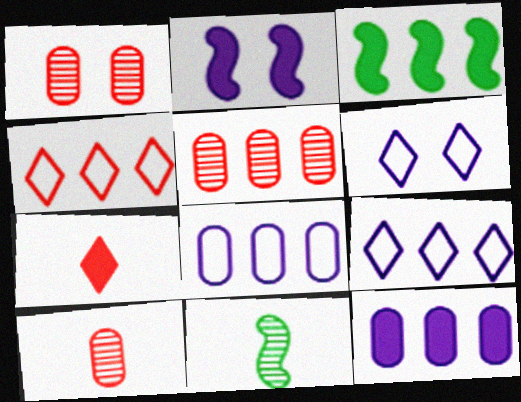[[1, 5, 10], 
[3, 5, 9], 
[3, 6, 10]]